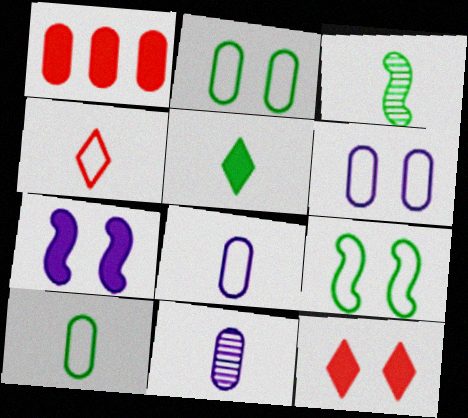[[1, 2, 11], 
[1, 5, 7], 
[3, 5, 10]]